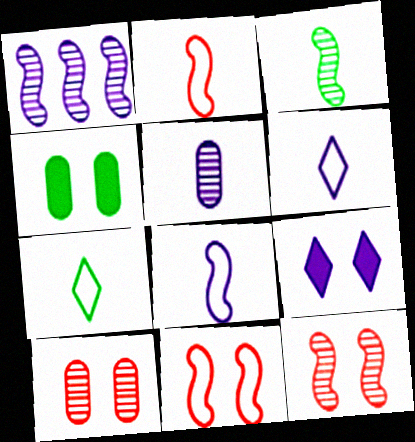[[1, 3, 12]]